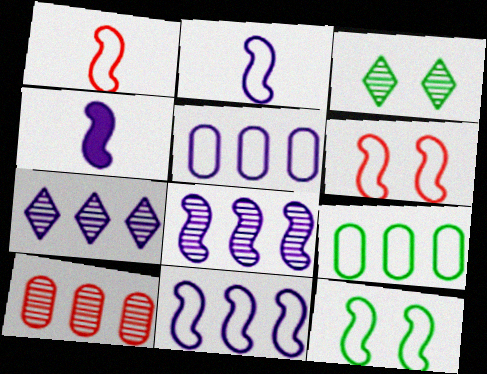[[1, 11, 12]]